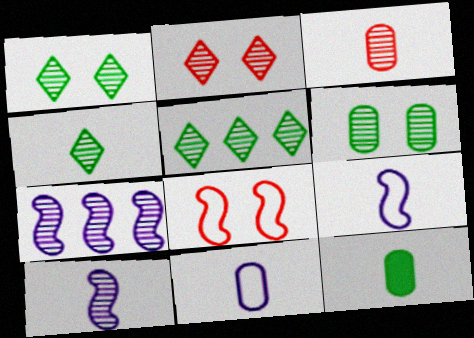[[1, 3, 7], 
[1, 4, 5], 
[3, 4, 10], 
[3, 11, 12]]